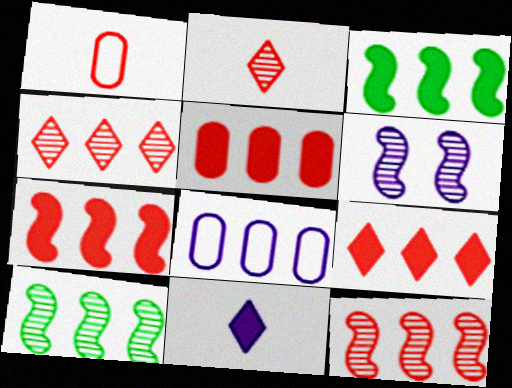[[3, 4, 8], 
[5, 7, 9], 
[6, 8, 11], 
[8, 9, 10]]